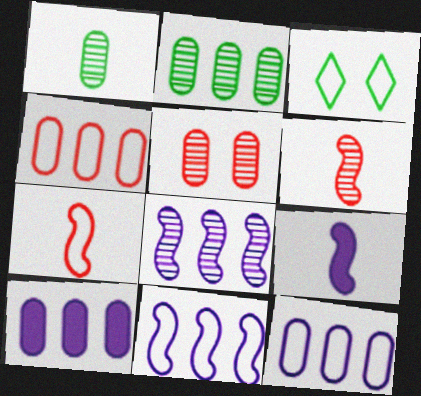[[2, 4, 10], 
[3, 6, 10], 
[3, 7, 12]]